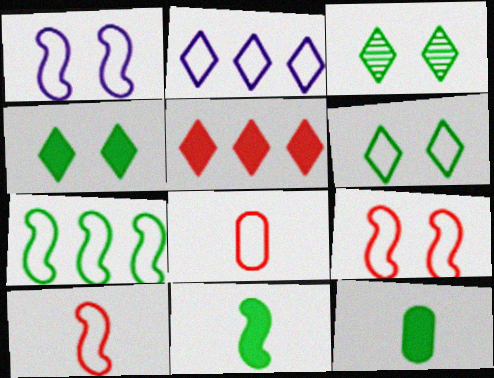[[1, 7, 10], 
[3, 4, 6], 
[3, 7, 12]]